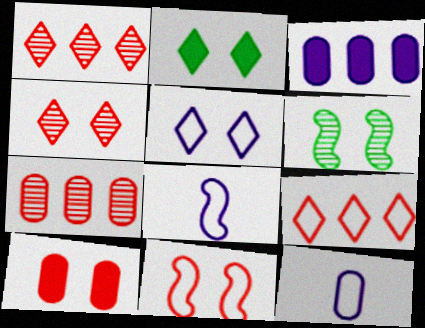[[2, 4, 5], 
[2, 7, 8], 
[4, 10, 11], 
[5, 6, 10]]